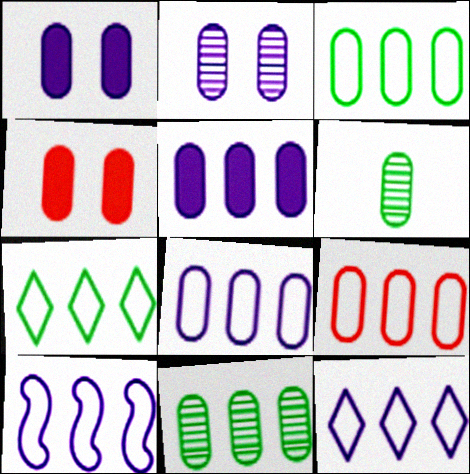[[1, 6, 9], 
[3, 8, 9], 
[4, 6, 8], 
[5, 9, 11], 
[7, 9, 10], 
[8, 10, 12]]